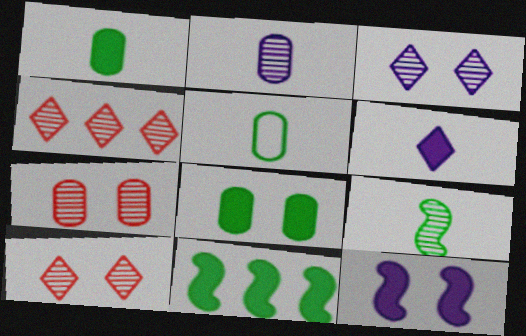[[4, 5, 12]]